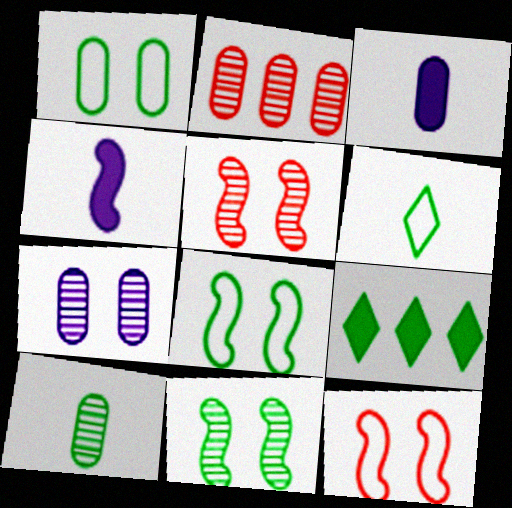[[1, 2, 3], 
[2, 7, 10], 
[8, 9, 10]]